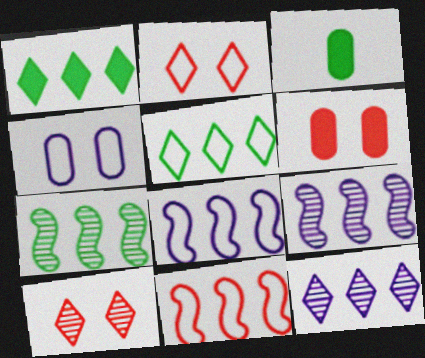[[2, 3, 9], 
[3, 8, 10]]